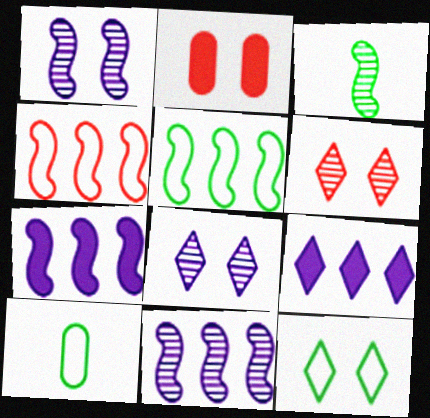[[1, 2, 12], 
[5, 10, 12], 
[6, 7, 10]]